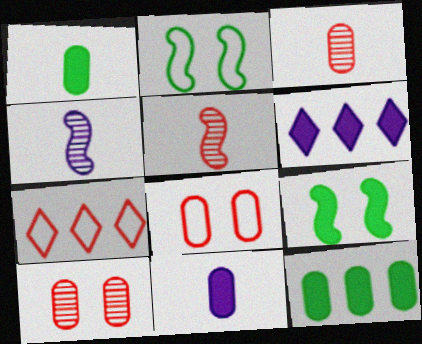[[2, 3, 6]]